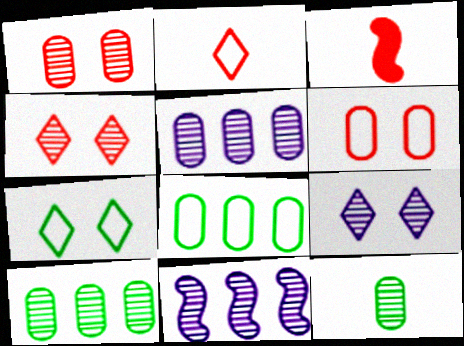[[1, 5, 12], 
[3, 5, 7], 
[3, 8, 9], 
[4, 11, 12]]